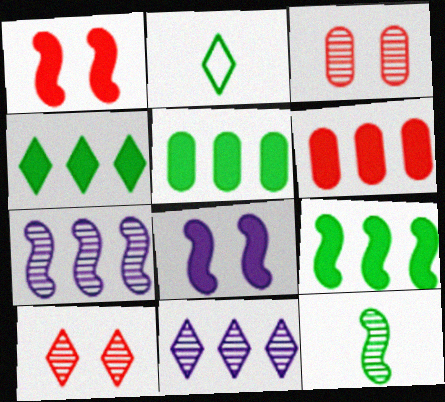[[3, 11, 12], 
[4, 5, 9]]